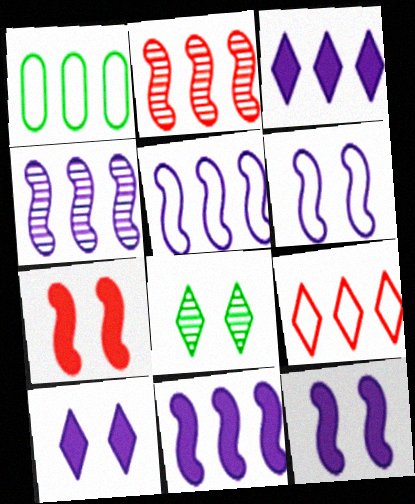[[1, 2, 3], 
[1, 5, 9], 
[4, 5, 11]]